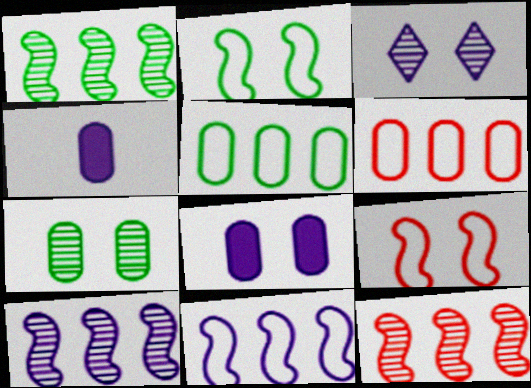[[1, 10, 12], 
[3, 4, 11], 
[4, 6, 7]]